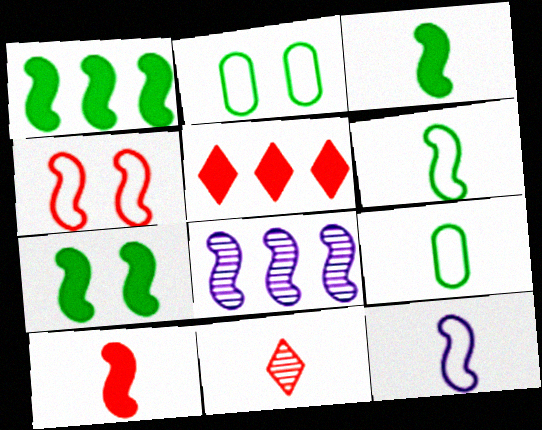[[1, 3, 7], 
[3, 4, 8]]